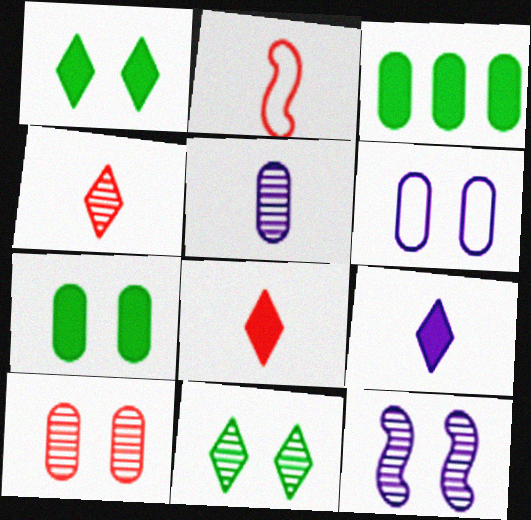[[6, 7, 10], 
[10, 11, 12]]